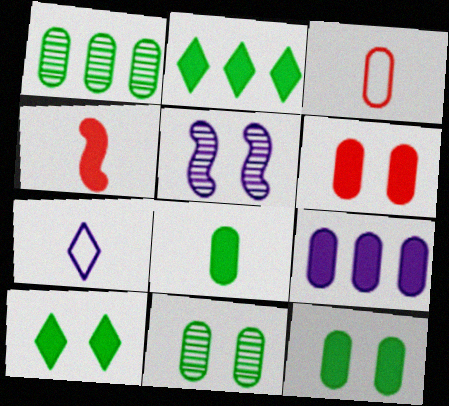[[2, 3, 5], 
[3, 9, 11], 
[4, 9, 10], 
[5, 7, 9], 
[6, 8, 9]]